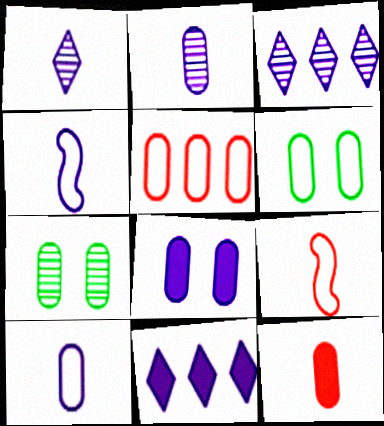[[3, 4, 8], 
[5, 6, 10], 
[7, 9, 11]]